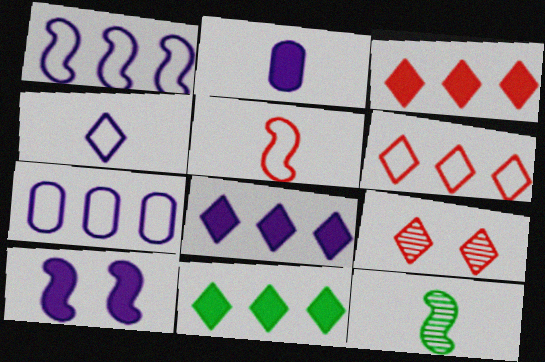[[2, 8, 10], 
[3, 8, 11], 
[4, 9, 11]]